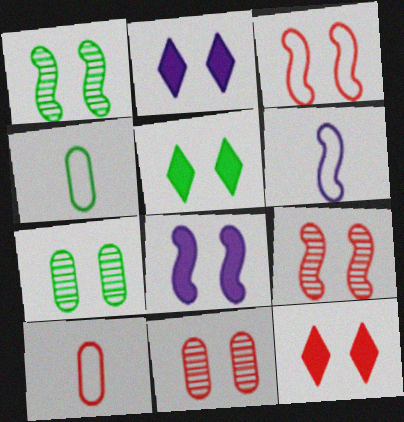[[1, 3, 8], 
[2, 3, 7], 
[2, 5, 12], 
[3, 11, 12]]